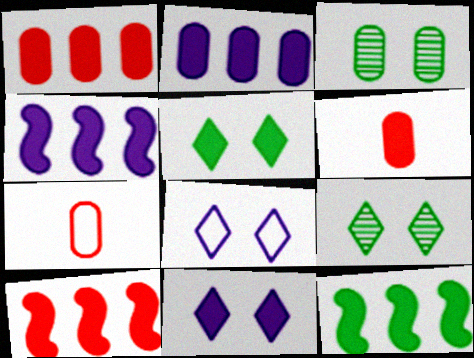[[2, 3, 7], 
[4, 5, 6], 
[4, 7, 9], 
[4, 10, 12], 
[6, 11, 12]]